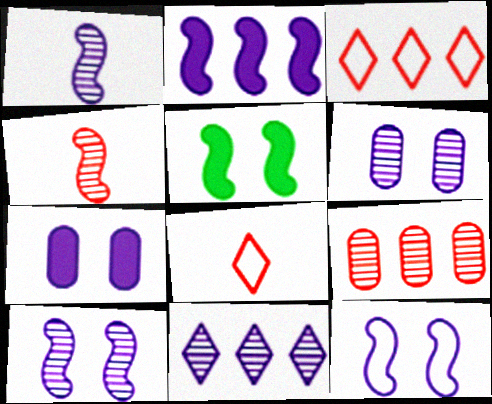[[1, 2, 12], 
[1, 6, 11]]